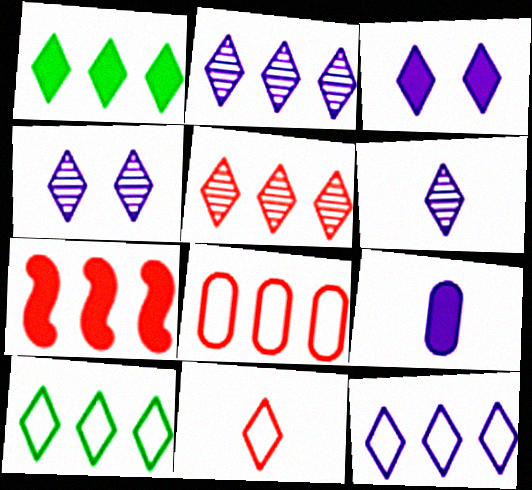[[1, 4, 11], 
[1, 5, 12], 
[2, 4, 6], 
[3, 6, 12], 
[5, 7, 8]]